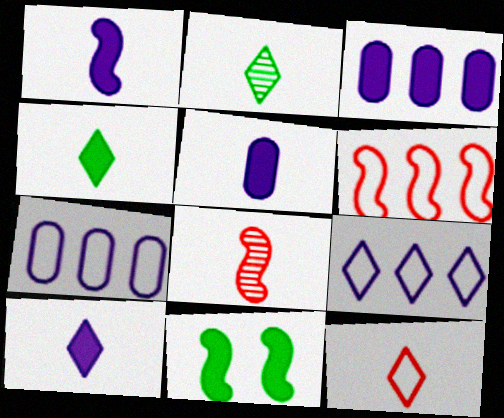[[1, 5, 10], 
[2, 10, 12]]